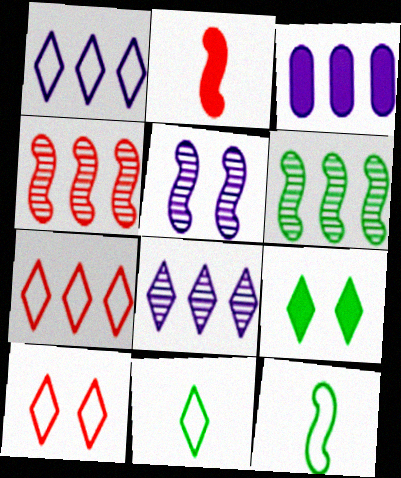[[1, 10, 11], 
[2, 3, 9], 
[3, 6, 7]]